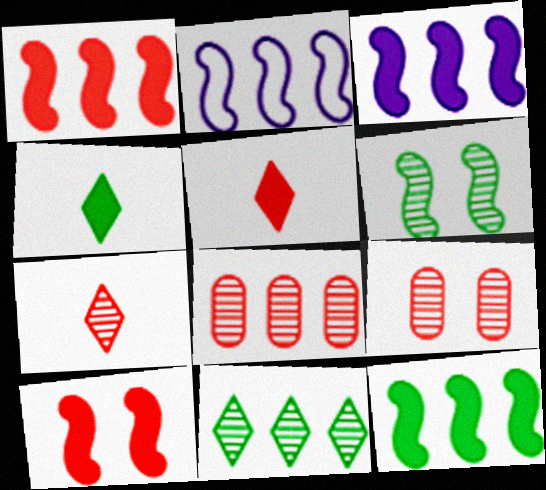[[1, 3, 12], 
[2, 4, 9]]